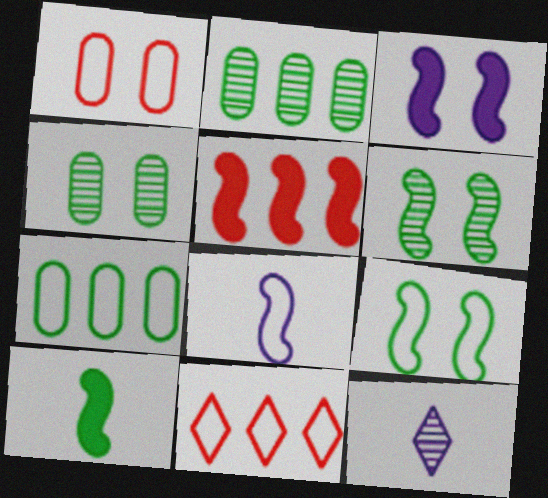[[3, 5, 10], 
[5, 6, 8]]